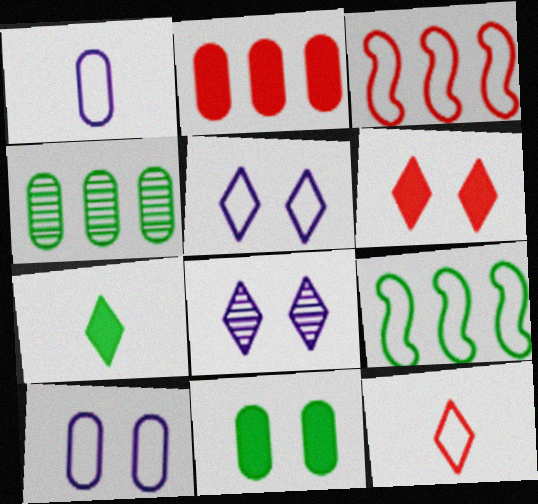[[9, 10, 12]]